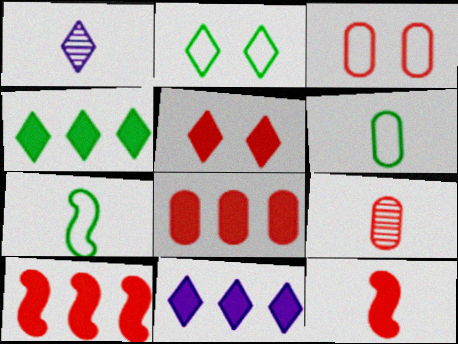[[1, 6, 12], 
[3, 8, 9], 
[5, 8, 12]]